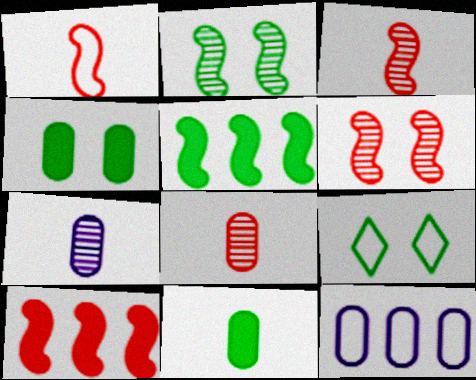[[1, 6, 10], 
[1, 9, 12], 
[2, 4, 9], 
[4, 8, 12], 
[7, 9, 10]]